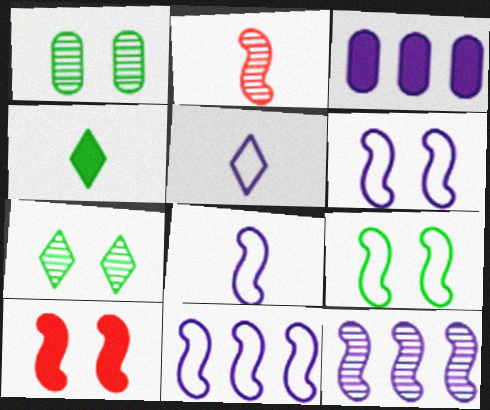[[3, 4, 10], 
[6, 8, 11]]